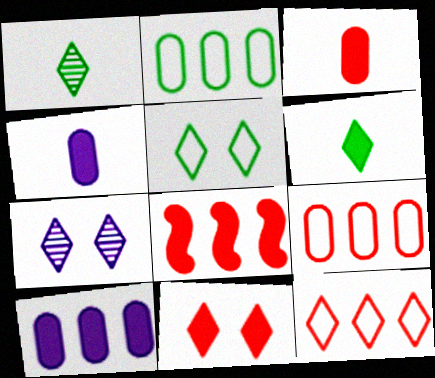[[3, 8, 11], 
[5, 7, 11], 
[6, 7, 12]]